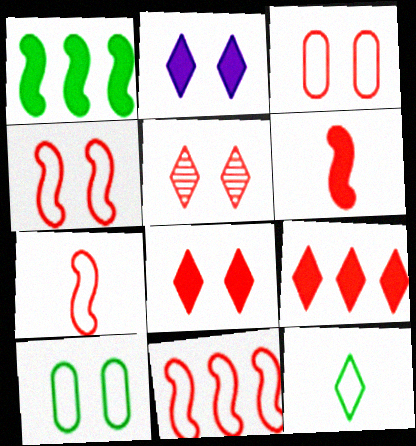[[4, 7, 11]]